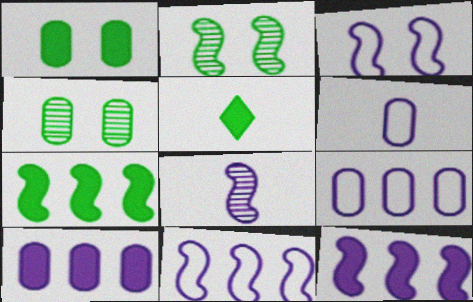[[1, 5, 7], 
[3, 8, 12]]